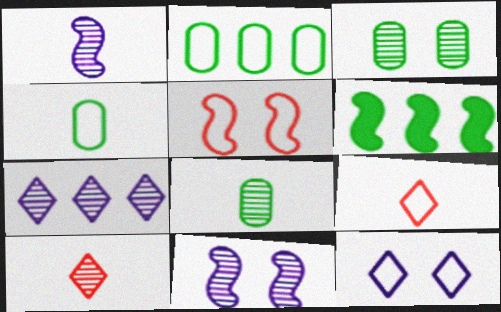[[1, 5, 6], 
[1, 8, 10]]